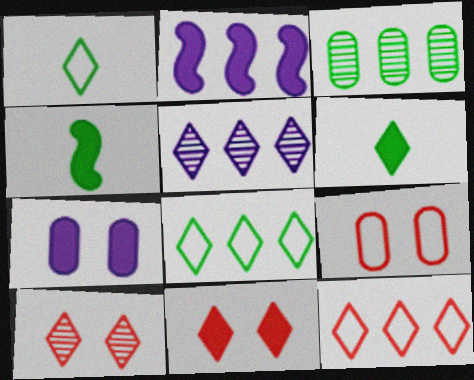[[1, 5, 11], 
[2, 3, 12], 
[4, 5, 9]]